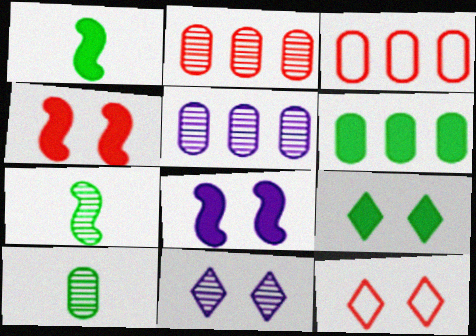[[1, 3, 11], 
[1, 5, 12], 
[1, 6, 9], 
[2, 7, 11], 
[3, 5, 6], 
[9, 11, 12]]